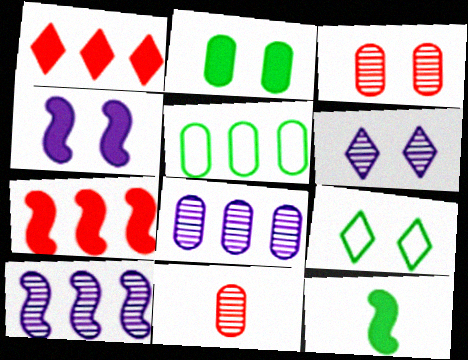[[1, 5, 10], 
[3, 4, 9], 
[4, 7, 12]]